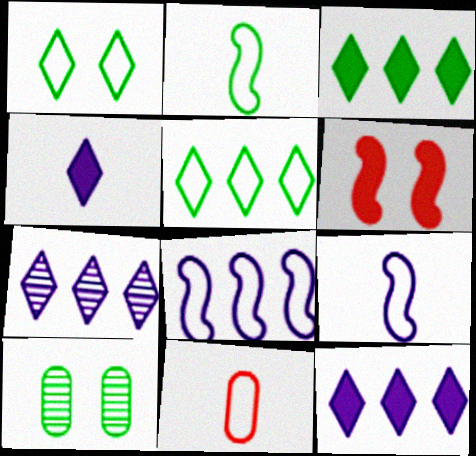[[1, 8, 11], 
[2, 3, 10]]